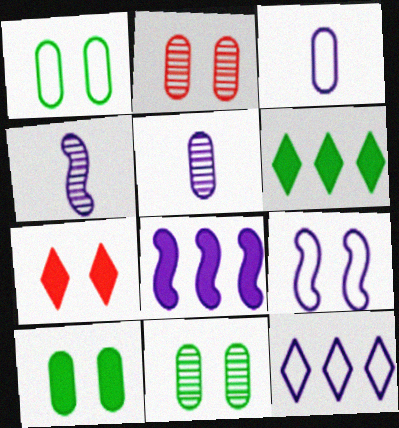[[1, 10, 11], 
[3, 9, 12], 
[4, 8, 9], 
[7, 9, 11]]